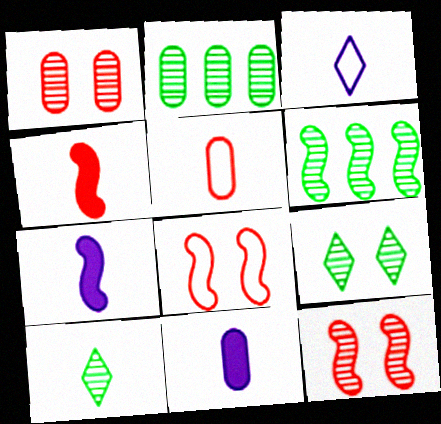[[5, 7, 10], 
[6, 7, 8]]